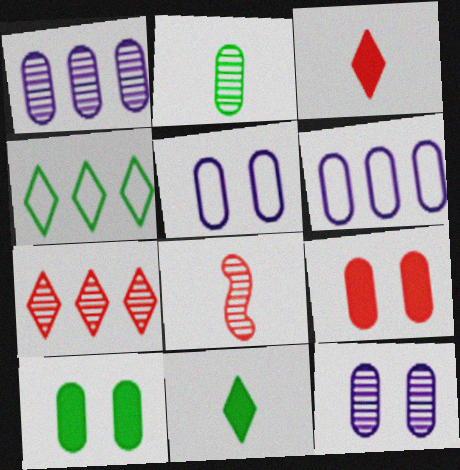[[2, 6, 9]]